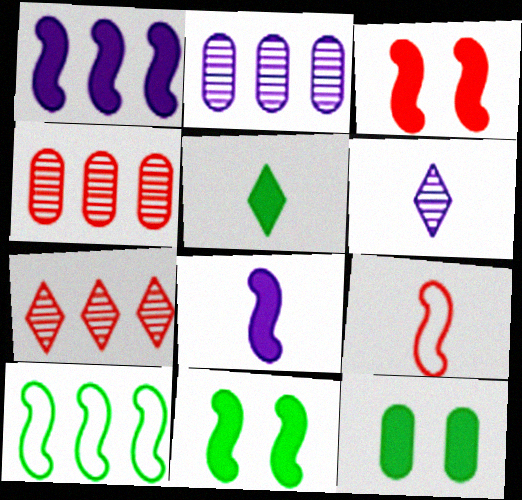[]